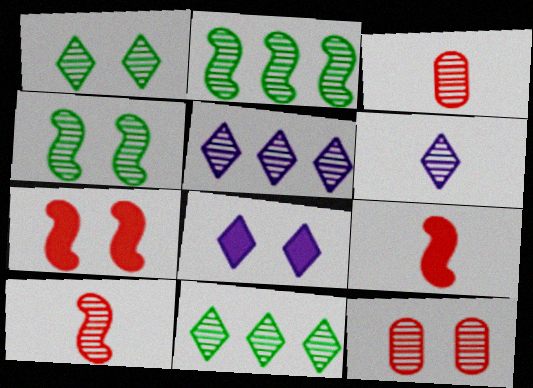[[2, 6, 12], 
[3, 4, 5]]